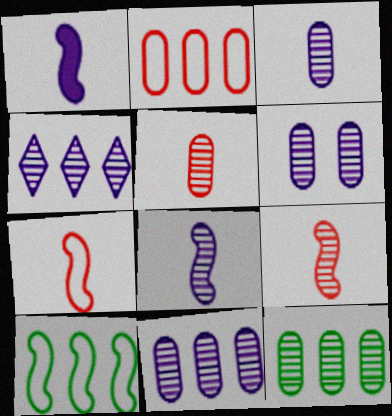[[3, 6, 11], 
[4, 6, 8], 
[5, 6, 12]]